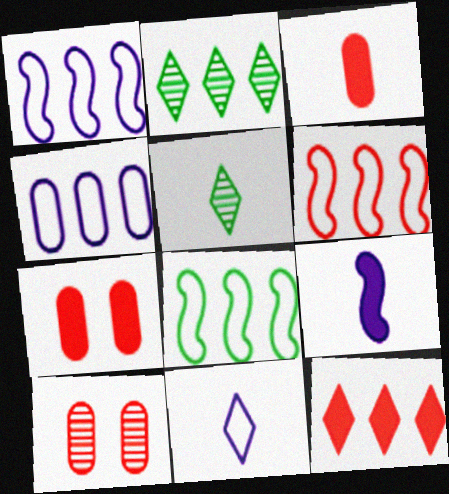[[1, 5, 7], 
[1, 6, 8]]